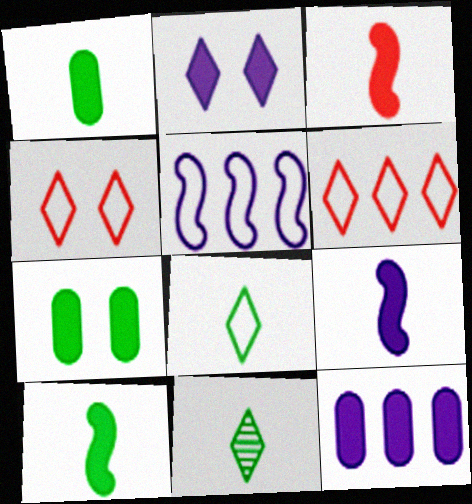[[2, 6, 11], 
[2, 9, 12], 
[3, 9, 10]]